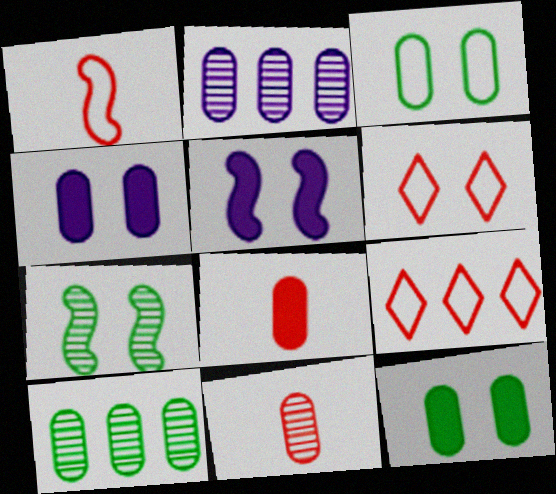[[2, 3, 8], 
[4, 6, 7]]